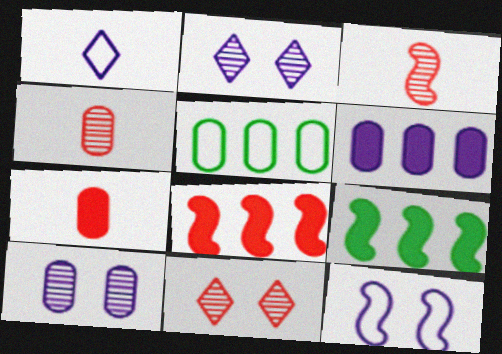[[3, 9, 12], 
[5, 7, 10]]